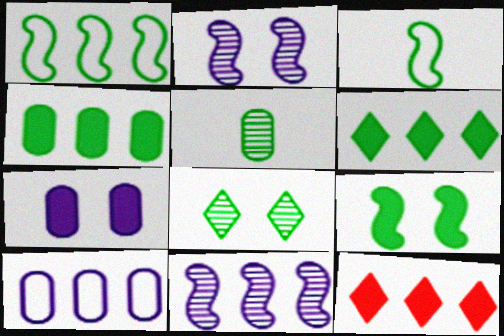[[3, 4, 8]]